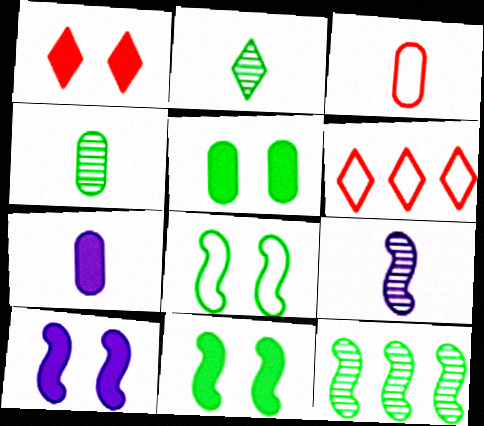[[1, 5, 10], 
[3, 4, 7], 
[4, 6, 10], 
[5, 6, 9]]